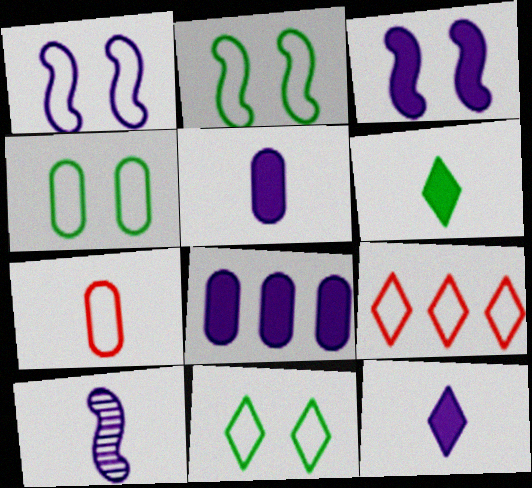[[2, 4, 11], 
[3, 8, 12], 
[6, 7, 10]]